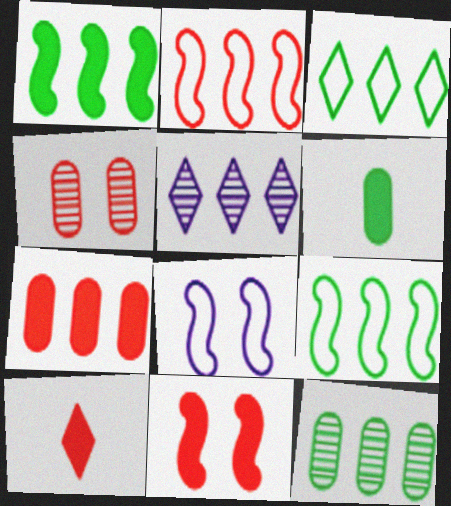[[1, 3, 12], 
[2, 4, 10], 
[5, 7, 9], 
[7, 10, 11], 
[8, 10, 12]]